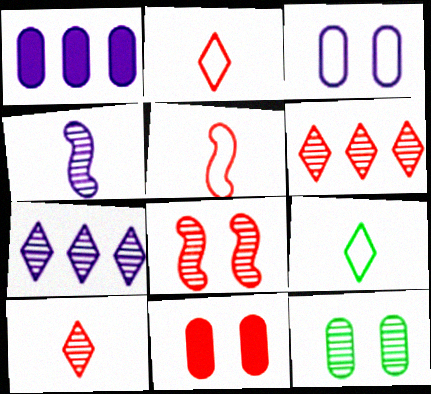[[1, 8, 9], 
[3, 11, 12], 
[4, 6, 12], 
[5, 6, 11]]